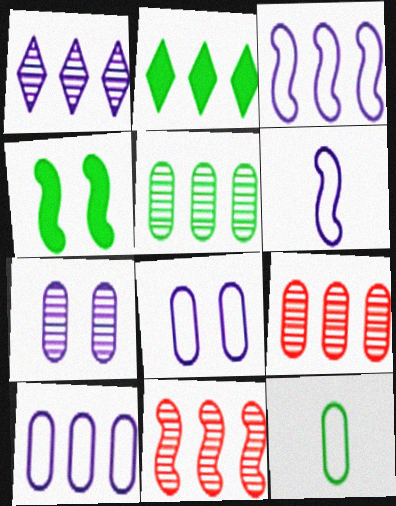[[1, 5, 11], 
[2, 3, 9], 
[2, 10, 11], 
[4, 6, 11]]